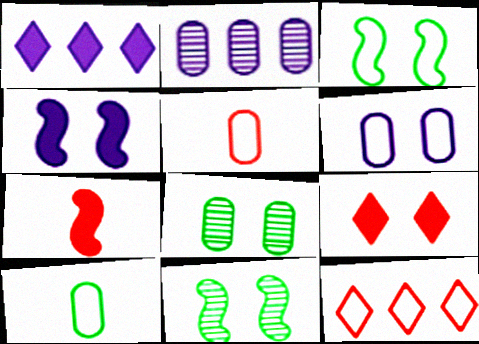[[1, 5, 11], 
[6, 9, 11]]